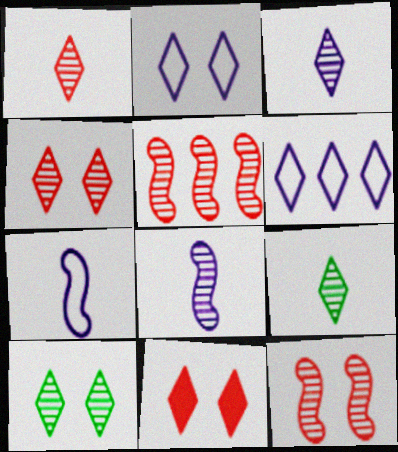[[1, 3, 9], 
[2, 10, 11], 
[6, 9, 11]]